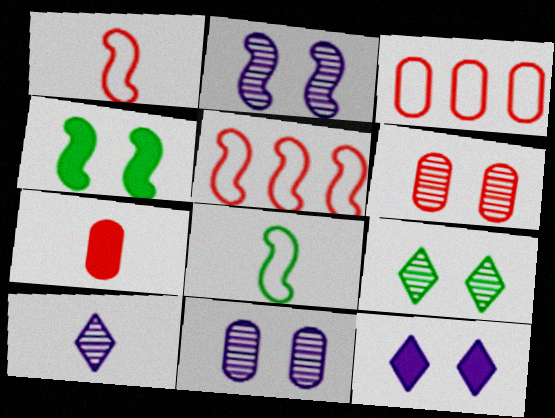[[2, 6, 9], 
[3, 4, 10], 
[3, 6, 7], 
[7, 8, 10]]